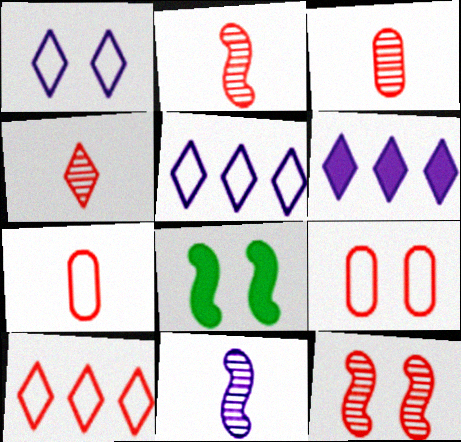[[2, 3, 4], 
[3, 5, 8]]